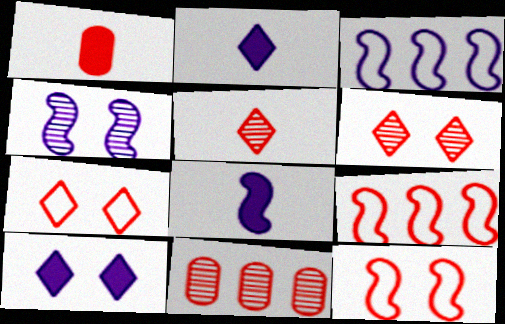[[1, 6, 9], 
[3, 4, 8]]